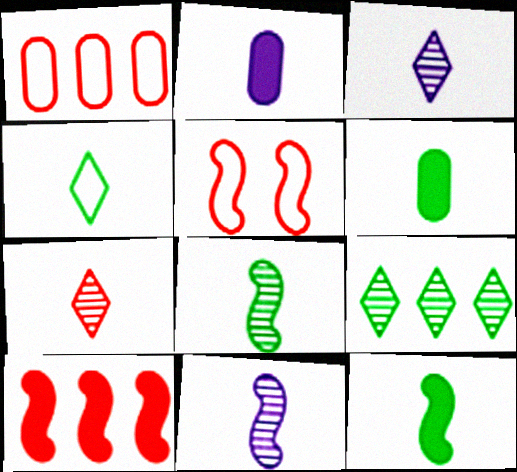[[2, 5, 9], 
[4, 6, 8]]